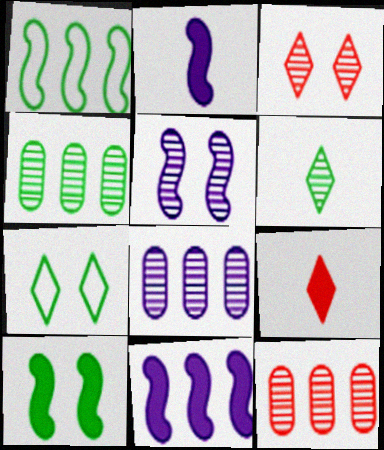[[2, 7, 12], 
[4, 8, 12], 
[5, 6, 12]]